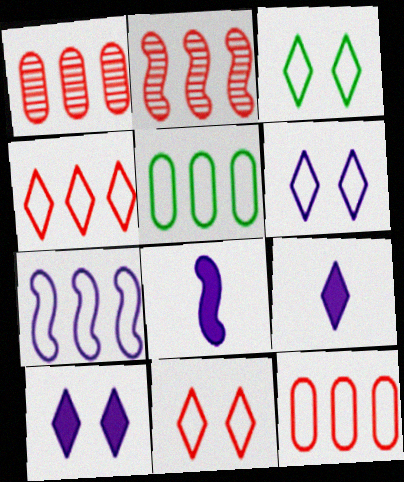[[1, 3, 8], 
[3, 6, 11], 
[4, 5, 7]]